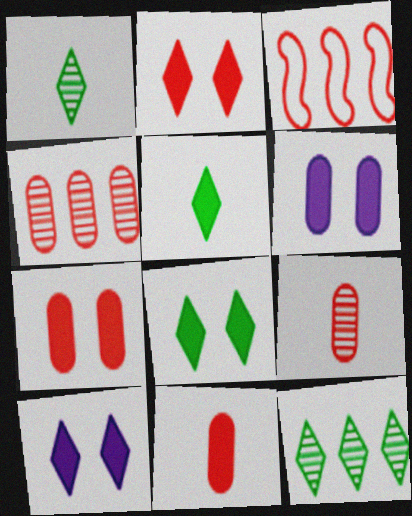[[1, 3, 6], 
[2, 3, 9], 
[2, 8, 10]]